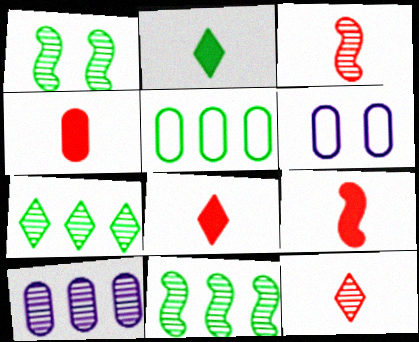[[1, 2, 5], 
[1, 10, 12], 
[4, 8, 9], 
[6, 7, 9], 
[6, 8, 11]]